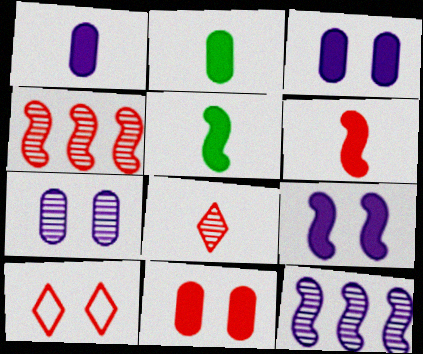[[2, 10, 12]]